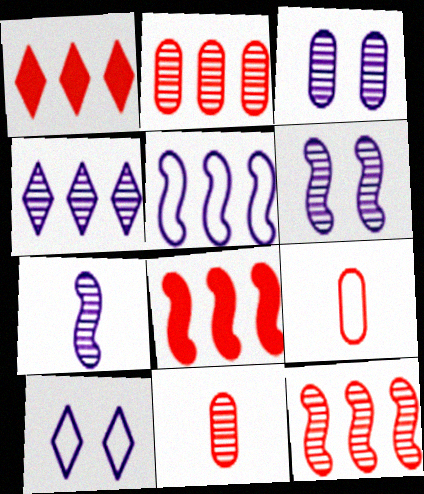[[3, 4, 7]]